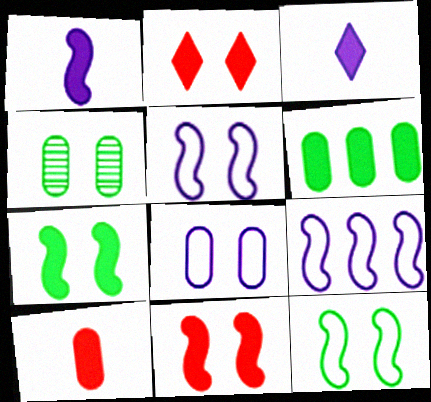[[1, 2, 6], 
[2, 4, 5], 
[3, 6, 11]]